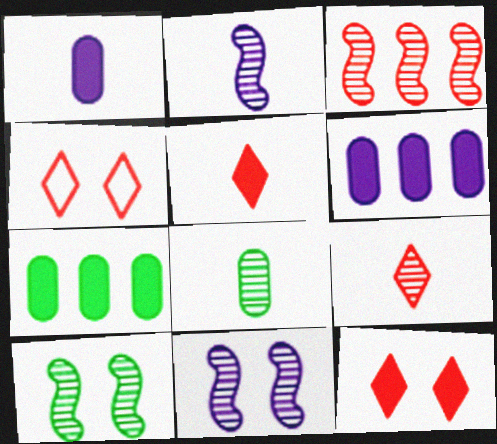[[2, 3, 10], 
[2, 4, 7], 
[2, 8, 9]]